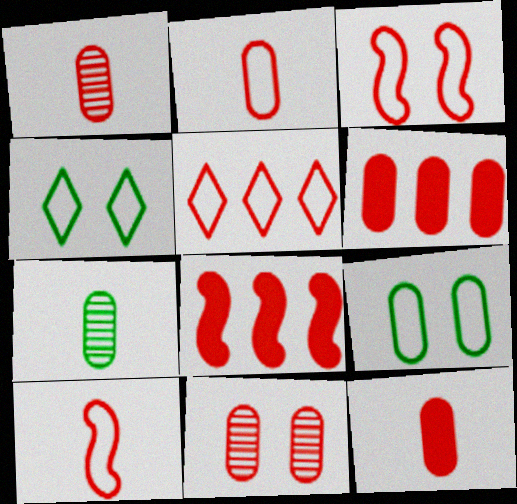[[1, 2, 12], 
[2, 3, 5], 
[2, 6, 11]]